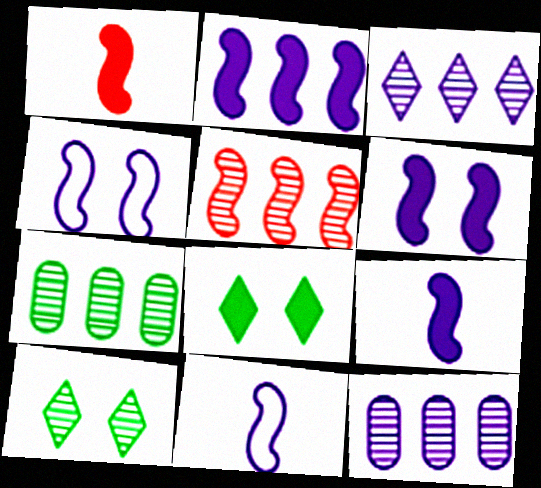[[2, 6, 9], 
[3, 5, 7]]